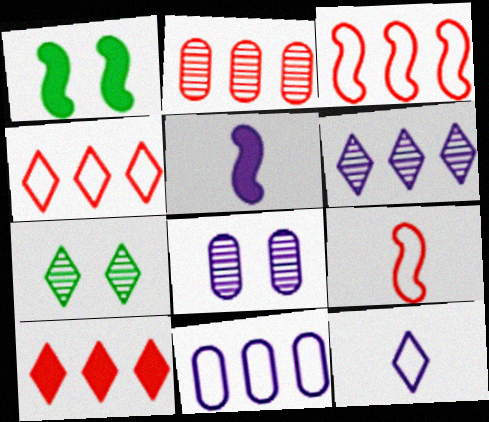[[1, 2, 12], 
[2, 3, 10], 
[7, 10, 12]]